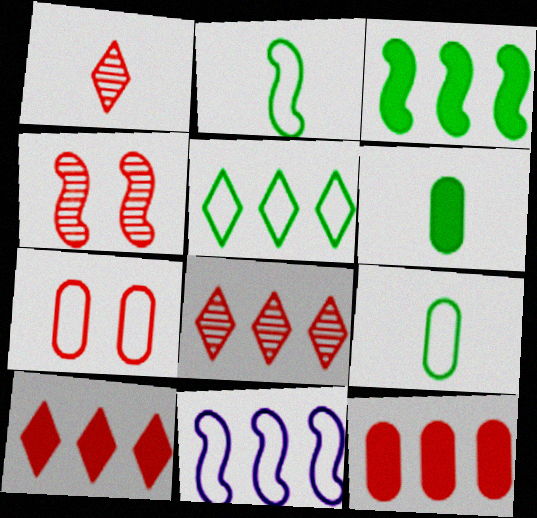[]